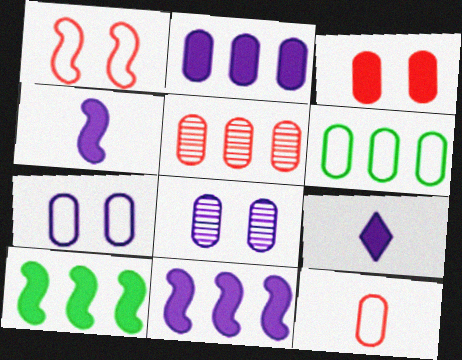[[2, 5, 6], 
[3, 5, 12], 
[3, 9, 10], 
[6, 7, 12]]